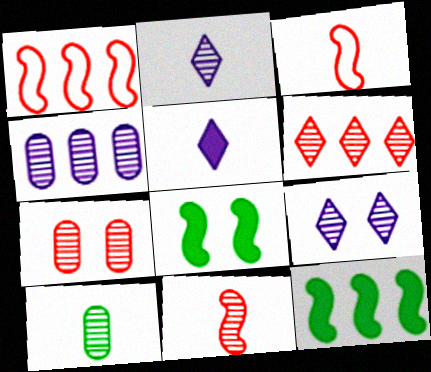[[2, 10, 11], 
[3, 5, 10], 
[4, 7, 10], 
[6, 7, 11]]